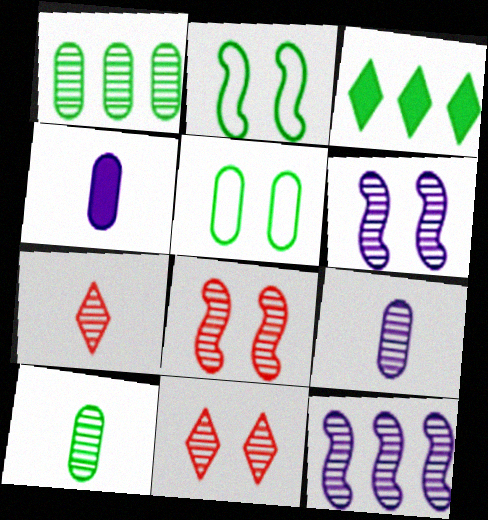[[1, 6, 7], 
[2, 3, 10], 
[10, 11, 12]]